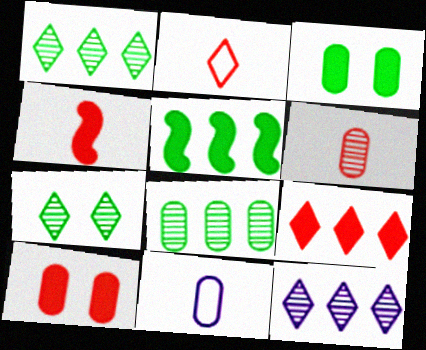[[2, 4, 6], 
[4, 9, 10], 
[8, 10, 11]]